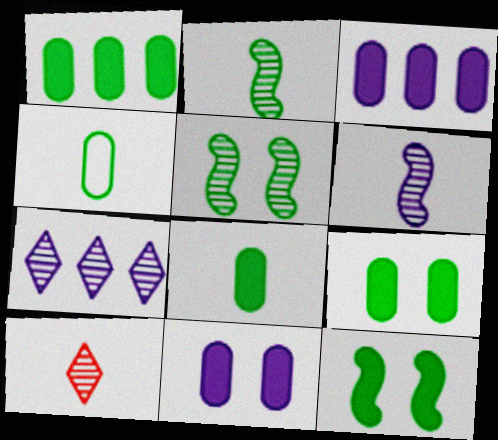[[1, 8, 9]]